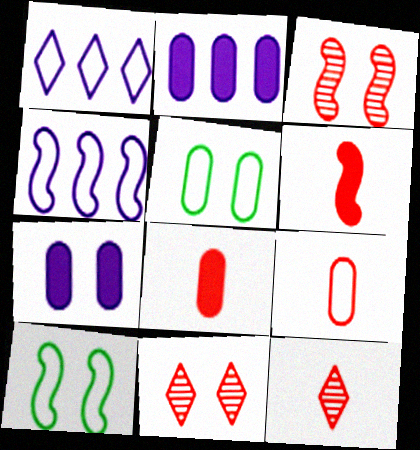[[1, 9, 10], 
[2, 10, 12], 
[6, 9, 12], 
[7, 10, 11]]